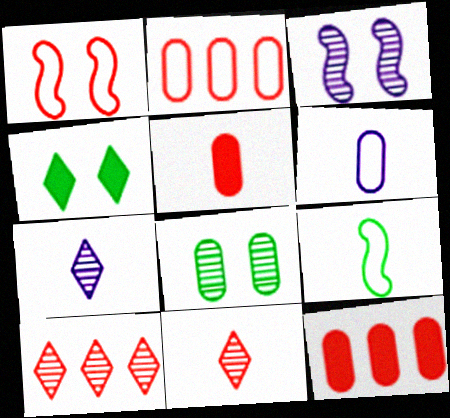[[1, 5, 10], 
[1, 11, 12], 
[5, 7, 9], 
[6, 8, 12]]